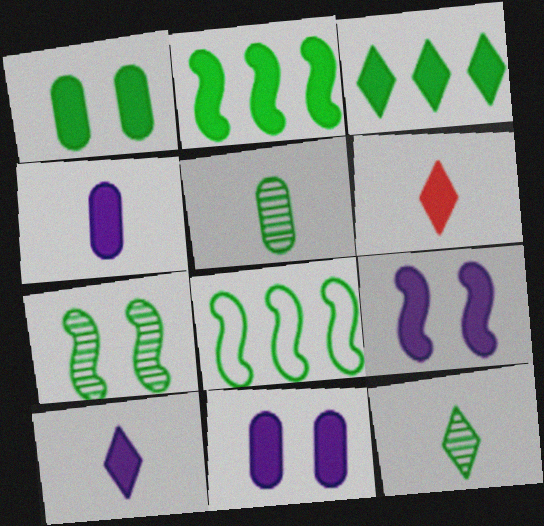[[1, 8, 12], 
[2, 6, 11]]